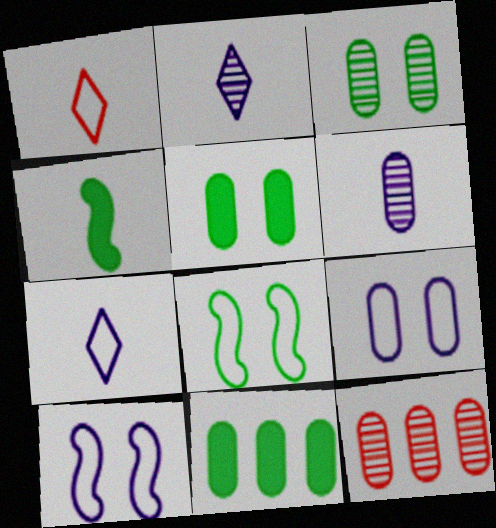[[1, 4, 6], 
[3, 6, 12]]